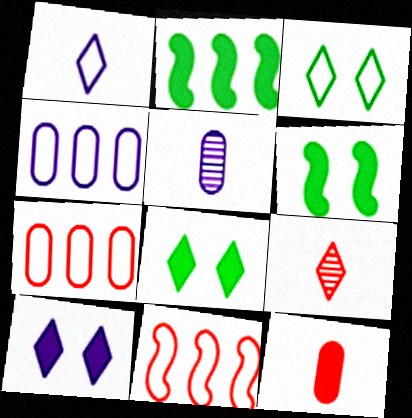[[2, 10, 12], 
[4, 6, 9], 
[5, 8, 11]]